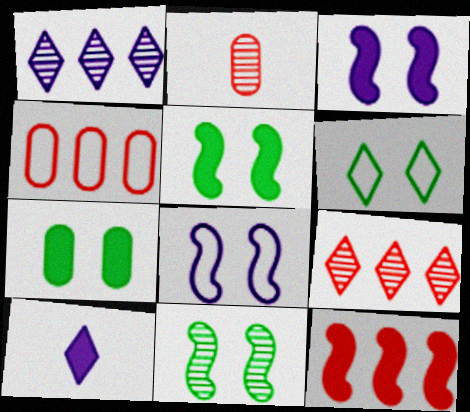[[1, 2, 11], 
[4, 9, 12], 
[4, 10, 11], 
[6, 7, 11], 
[6, 9, 10], 
[7, 10, 12]]